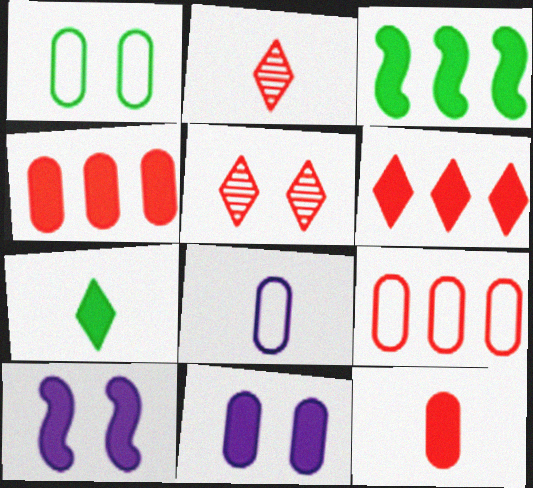[[1, 5, 10], 
[1, 8, 9], 
[3, 5, 8], 
[4, 7, 10]]